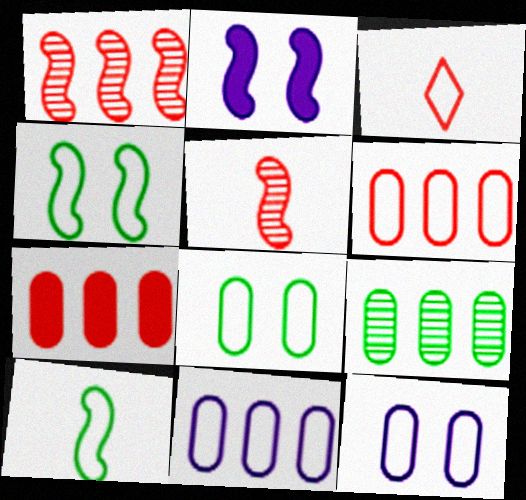[[1, 2, 10], 
[2, 3, 9], 
[3, 4, 11], 
[7, 9, 11]]